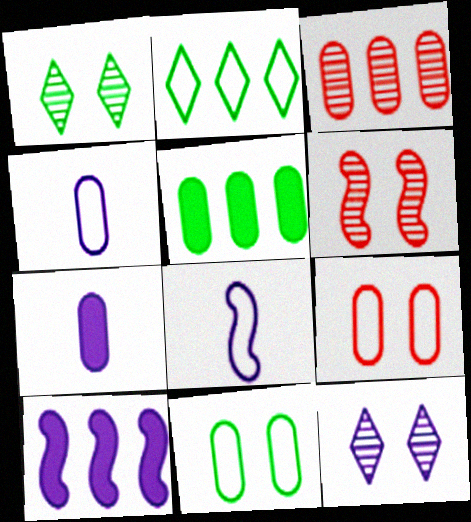[[2, 3, 10], 
[2, 6, 7], 
[2, 8, 9], 
[3, 7, 11], 
[4, 10, 12]]